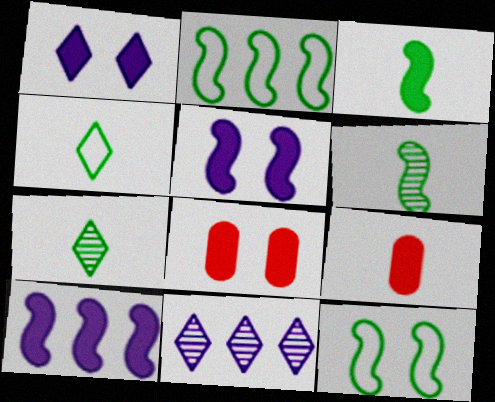[[9, 11, 12]]